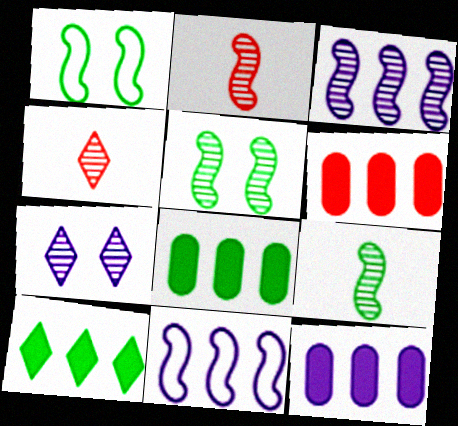[[1, 4, 12], 
[2, 3, 5], 
[6, 8, 12]]